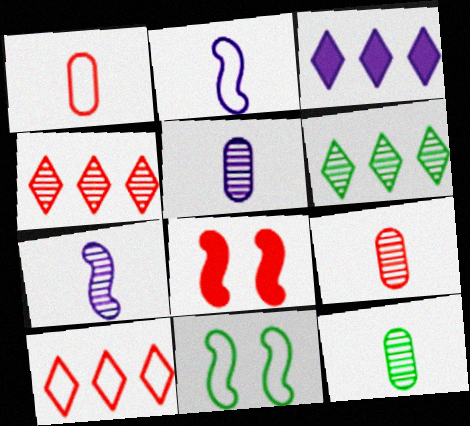[[1, 4, 8], 
[3, 6, 10], 
[3, 9, 11], 
[5, 9, 12], 
[8, 9, 10]]